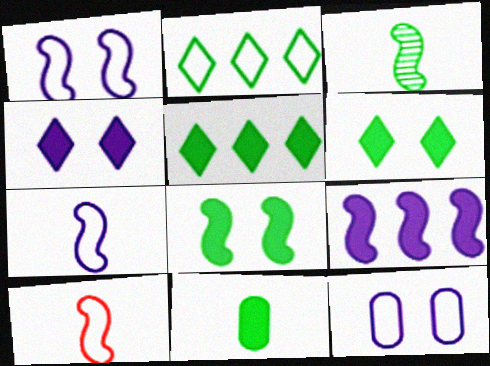[[2, 10, 12], 
[5, 8, 11]]